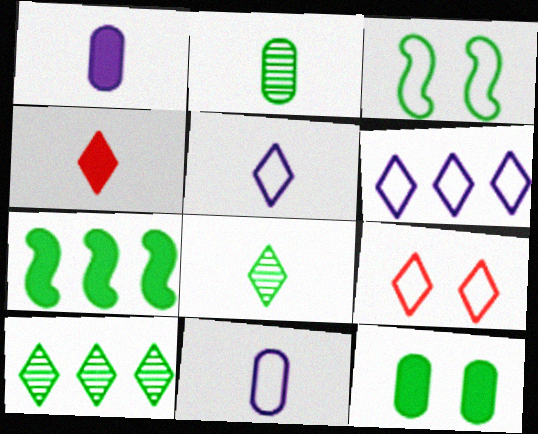[[4, 5, 8]]